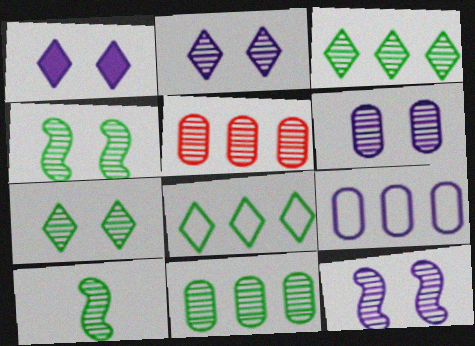[[2, 5, 10], 
[2, 6, 12], 
[7, 10, 11]]